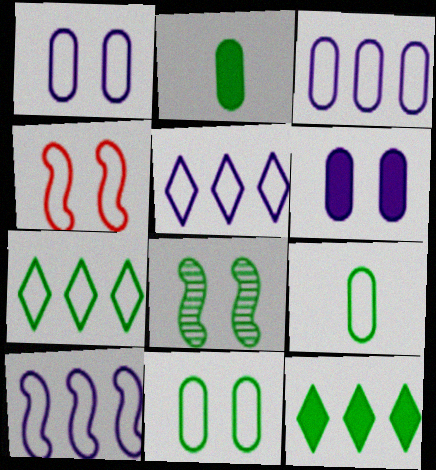[[2, 7, 8], 
[3, 5, 10], 
[4, 5, 9], 
[8, 9, 12]]